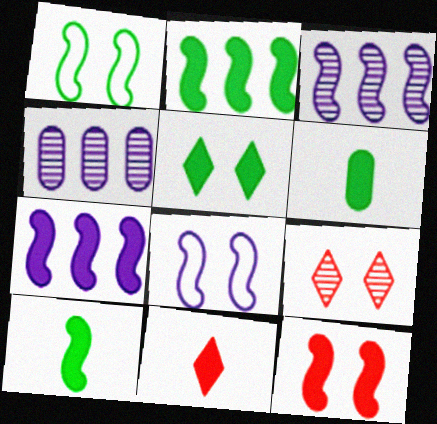[[1, 4, 11], 
[2, 5, 6], 
[7, 10, 12]]